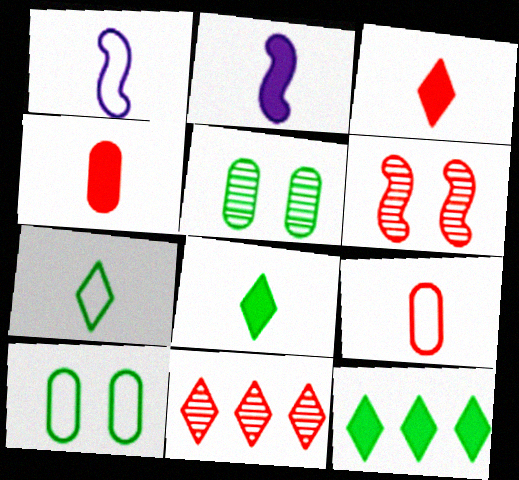[[1, 7, 9], 
[2, 4, 8], 
[2, 10, 11]]